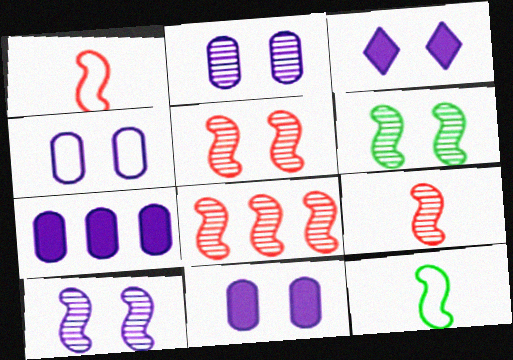[[2, 4, 11], 
[3, 4, 10], 
[5, 6, 10], 
[5, 8, 9]]